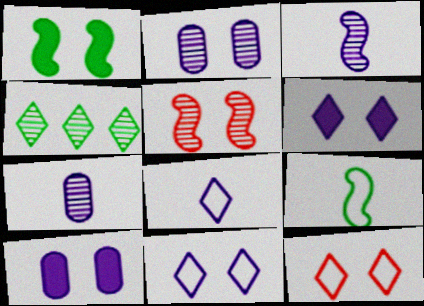[[1, 2, 12], 
[4, 5, 7]]